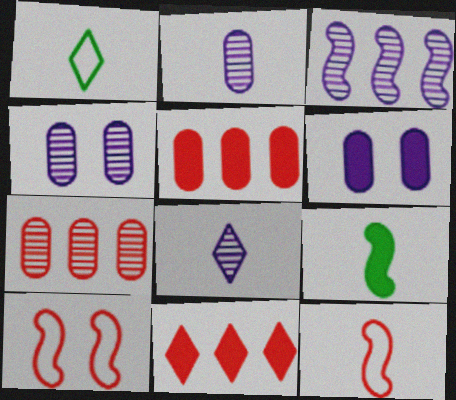[[3, 4, 8], 
[3, 9, 10], 
[6, 9, 11]]